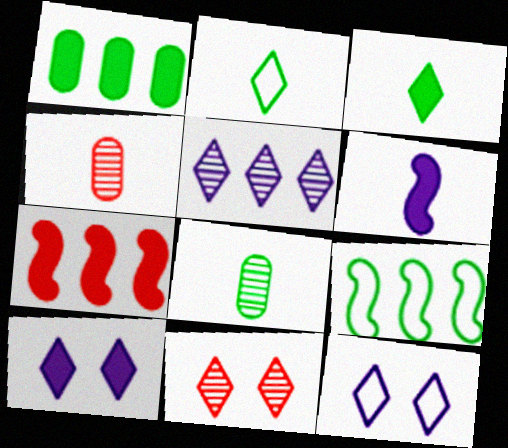[[2, 4, 6], 
[4, 9, 10], 
[7, 8, 12]]